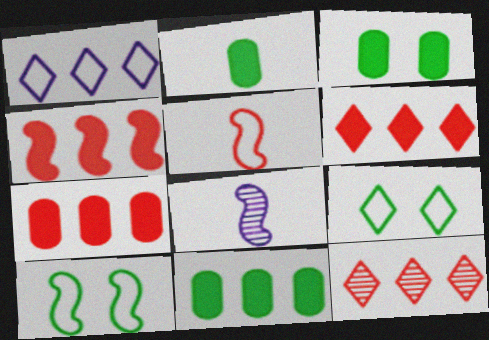[[2, 3, 11], 
[4, 6, 7], 
[4, 8, 10], 
[7, 8, 9]]